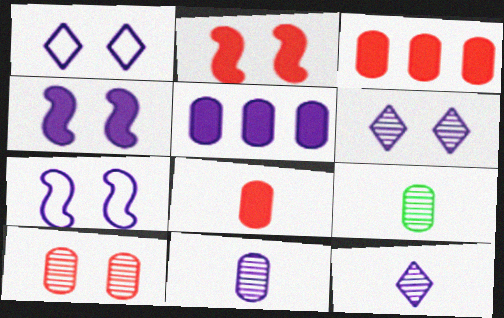[[5, 7, 12]]